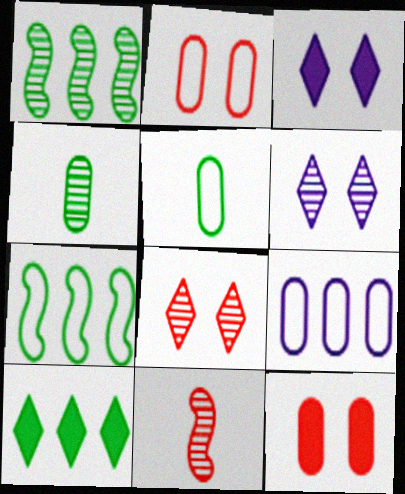[[2, 5, 9], 
[4, 9, 12]]